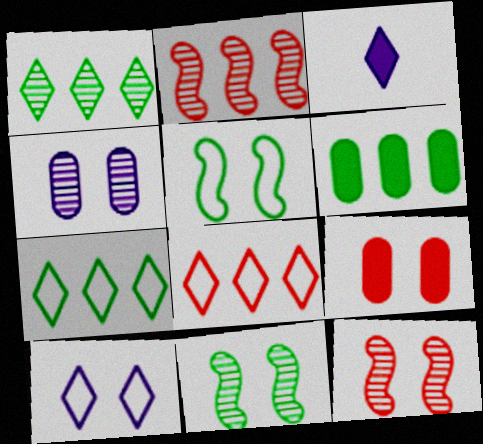[[9, 10, 11]]